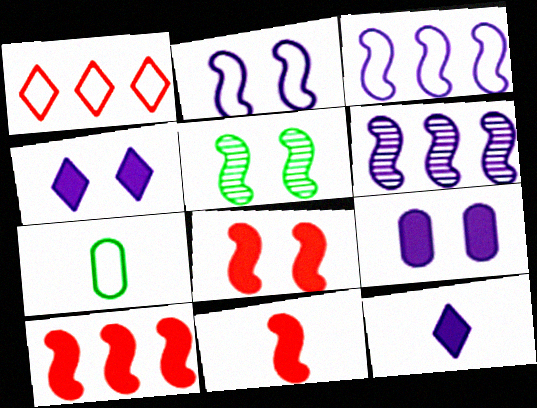[[1, 2, 7], 
[2, 5, 8], 
[3, 5, 11], 
[8, 10, 11]]